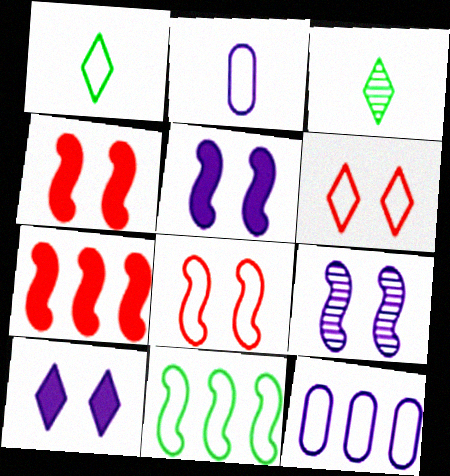[[1, 8, 12], 
[2, 6, 11], 
[3, 4, 12]]